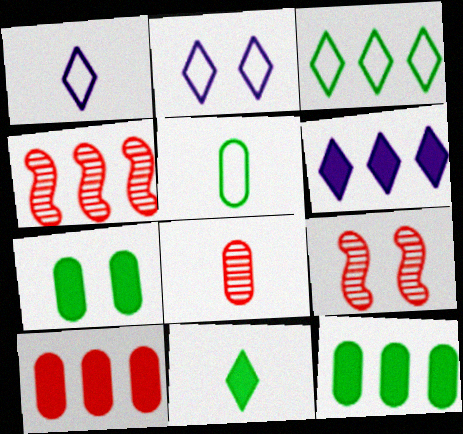[[1, 4, 7], 
[1, 9, 12], 
[2, 7, 9], 
[5, 6, 9]]